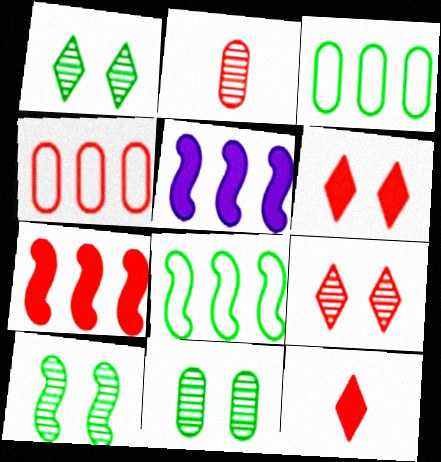[[1, 10, 11]]